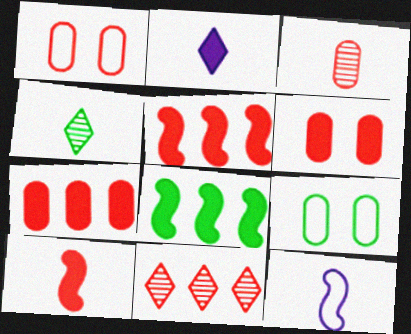[[1, 3, 7], 
[1, 10, 11], 
[2, 6, 8], 
[4, 8, 9]]